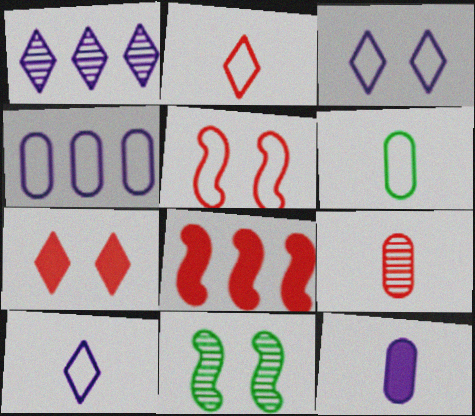[[1, 9, 11], 
[6, 9, 12]]